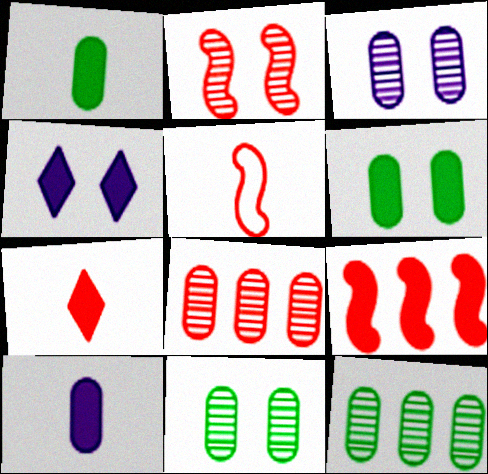[[1, 4, 9], 
[2, 5, 9], 
[4, 5, 12]]